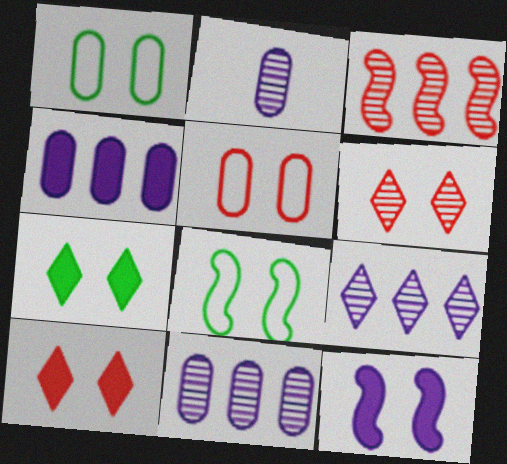[[1, 6, 12]]